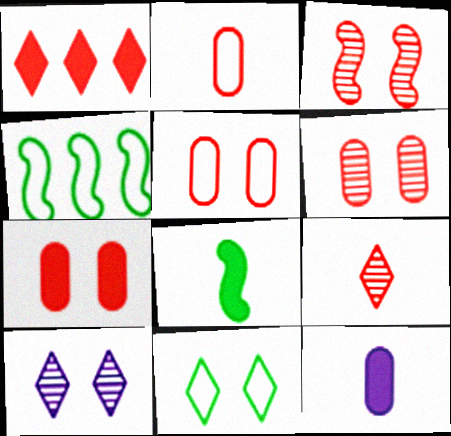[[1, 2, 3], 
[5, 6, 7]]